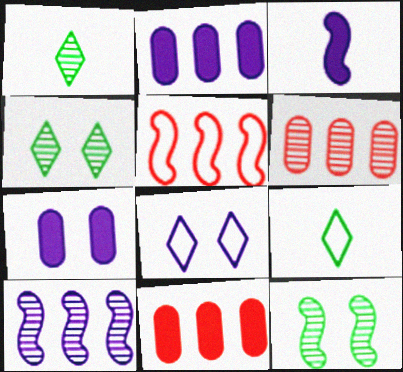[[1, 5, 7], 
[3, 5, 12]]